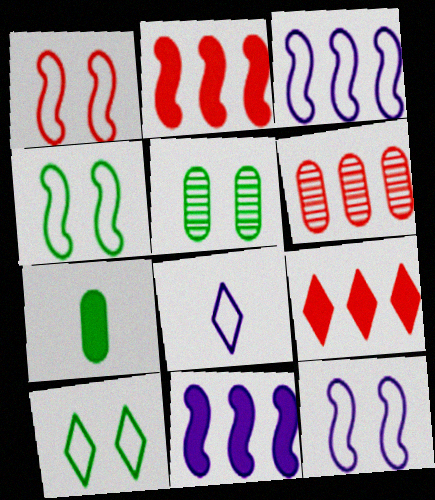[[1, 4, 12], 
[2, 5, 8]]